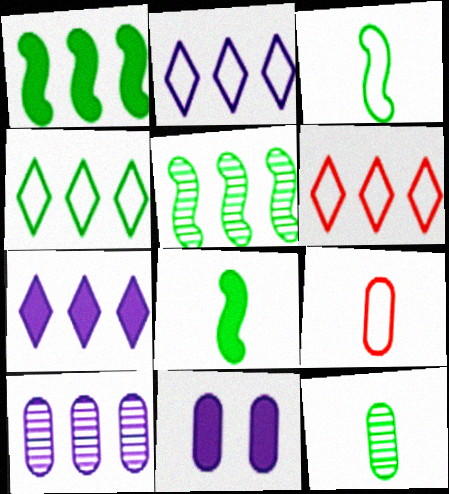[[1, 6, 10], 
[2, 4, 6]]